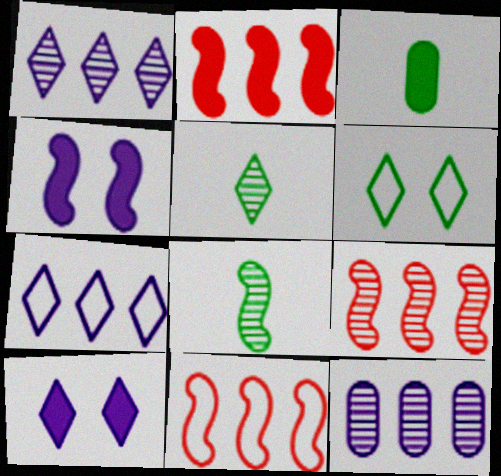[[2, 3, 10], 
[2, 9, 11], 
[4, 8, 11]]